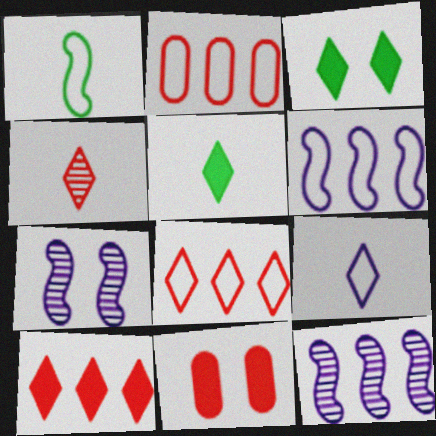[[2, 5, 7], 
[4, 5, 9]]